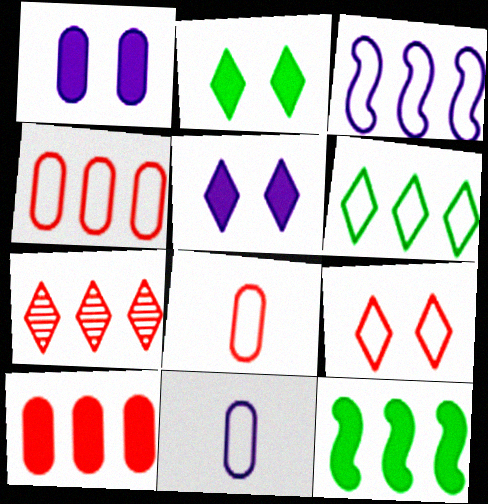[[3, 4, 6]]